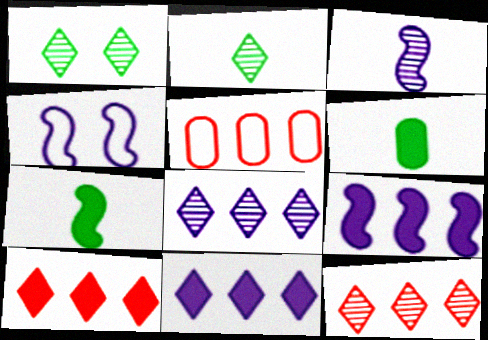[[3, 4, 9], 
[4, 6, 12]]